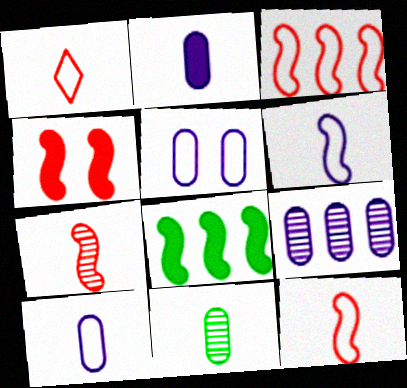[[2, 5, 9], 
[3, 4, 7]]